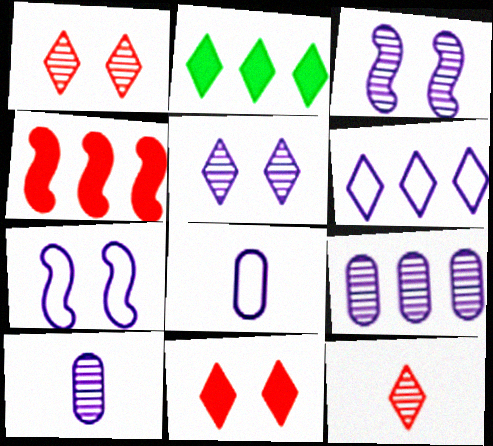[[6, 7, 8]]